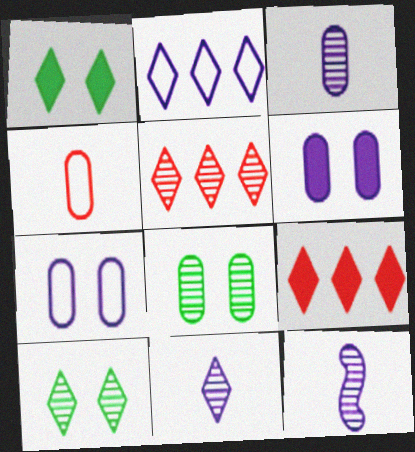[[2, 6, 12], 
[3, 11, 12], 
[5, 8, 12], 
[5, 10, 11]]